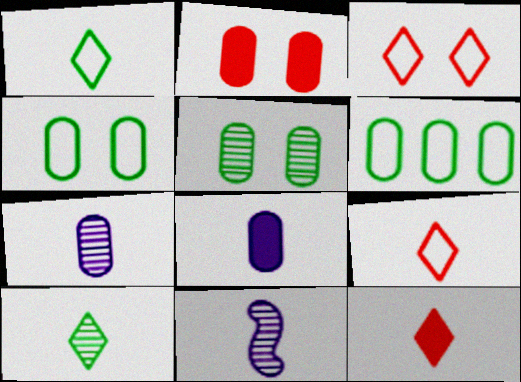[[2, 6, 7]]